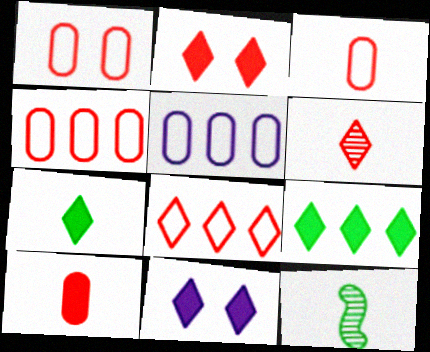[[1, 3, 4], 
[2, 5, 12], 
[2, 6, 8], 
[4, 11, 12]]